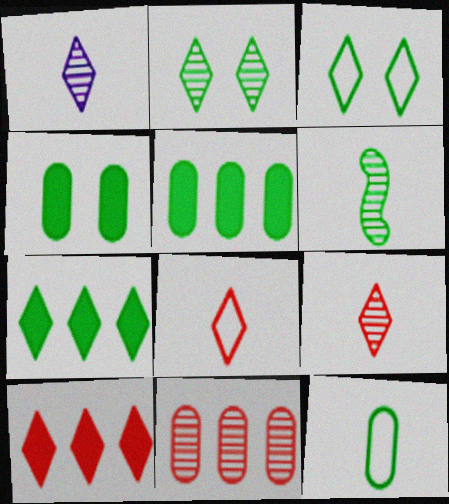[[1, 3, 10], 
[3, 5, 6]]